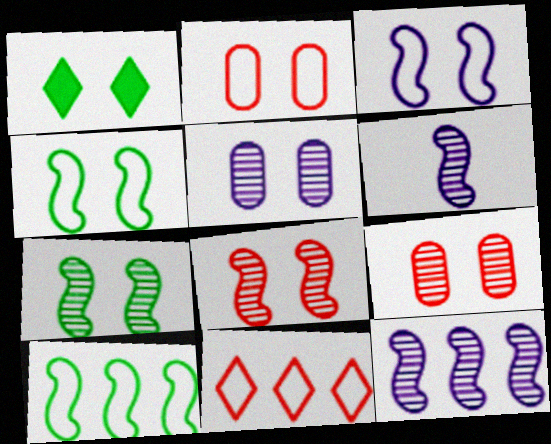[[1, 3, 9]]